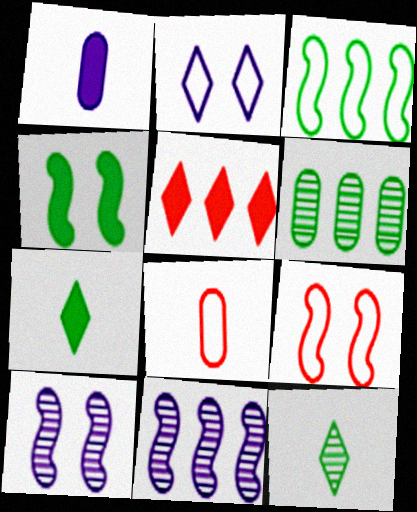[[1, 2, 11], 
[1, 4, 5], 
[2, 3, 8], 
[2, 5, 12], 
[4, 9, 10]]